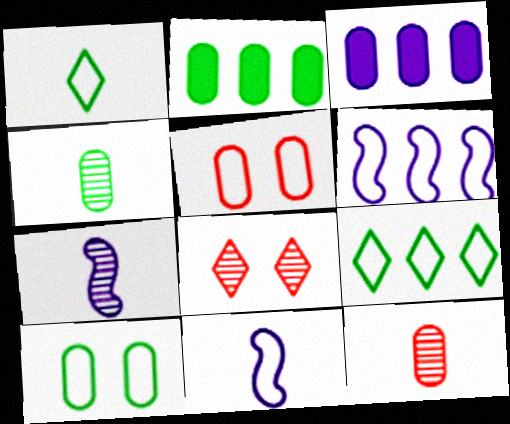[[1, 5, 6], 
[2, 4, 10], 
[2, 8, 11], 
[3, 4, 5], 
[3, 10, 12], 
[5, 9, 11]]